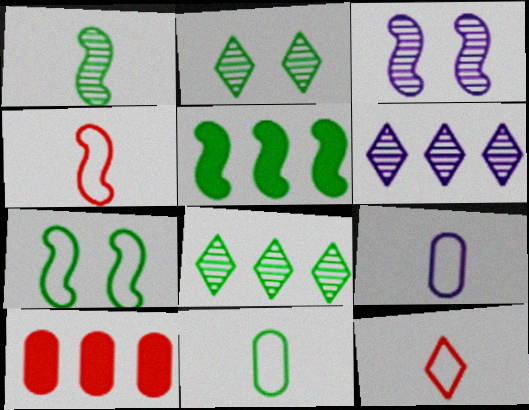[[1, 5, 7], 
[2, 5, 11], 
[3, 4, 5]]